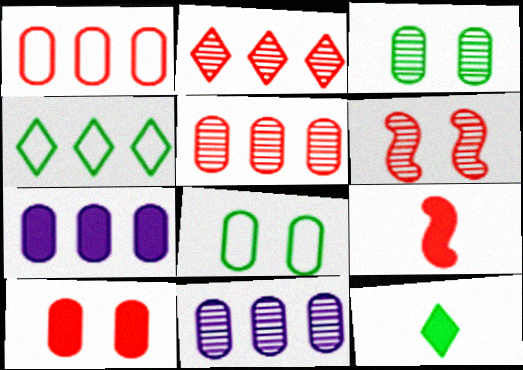[]